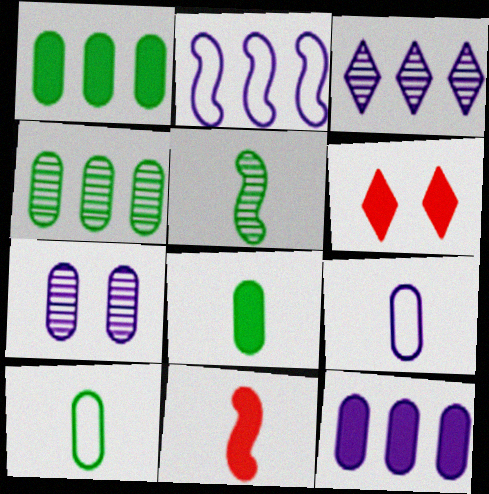[[2, 3, 12], 
[7, 9, 12]]